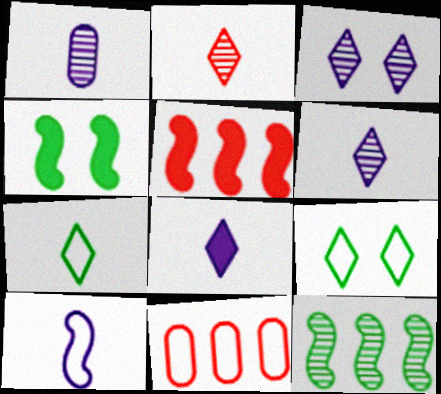[[1, 5, 9], 
[1, 8, 10], 
[2, 7, 8], 
[4, 6, 11], 
[9, 10, 11]]